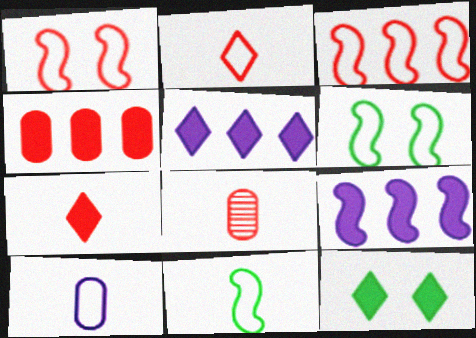[[2, 10, 11], 
[5, 6, 8], 
[5, 7, 12]]